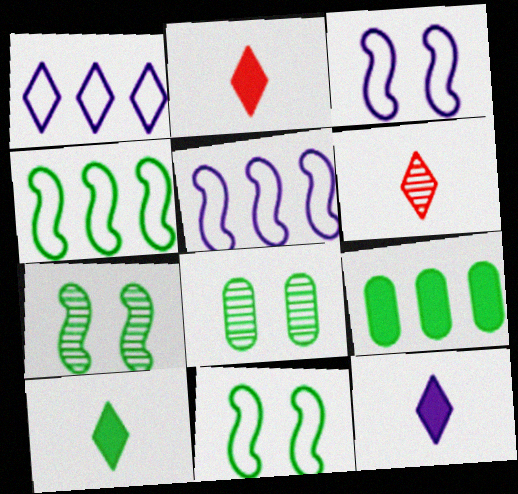[[2, 5, 8], 
[2, 10, 12], 
[3, 6, 9], 
[4, 8, 10]]